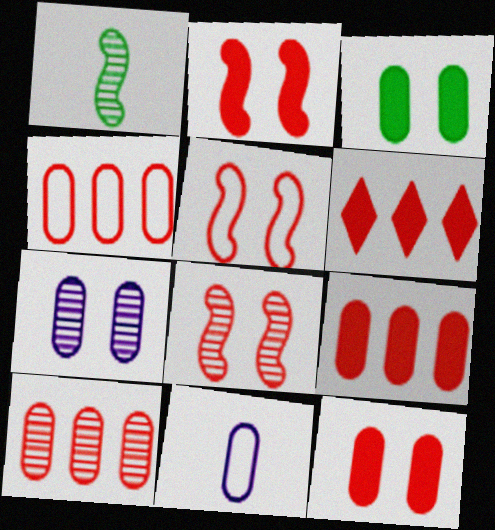[[2, 5, 8], 
[3, 10, 11], 
[4, 9, 10]]